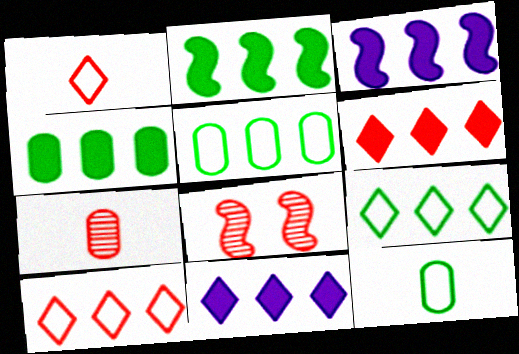[[3, 4, 6], 
[8, 11, 12]]